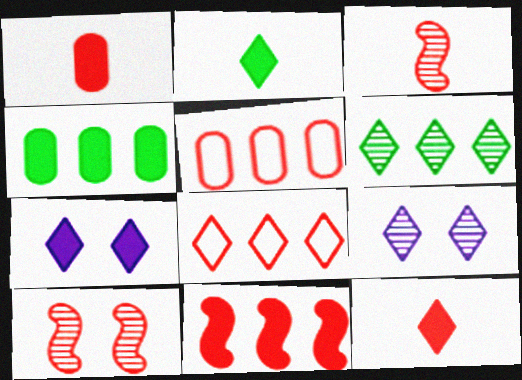[[1, 8, 10], 
[2, 8, 9], 
[5, 10, 12]]